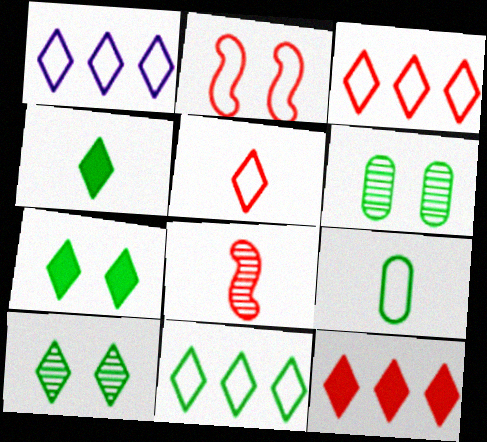[[1, 2, 9], 
[1, 3, 11], 
[4, 10, 11]]